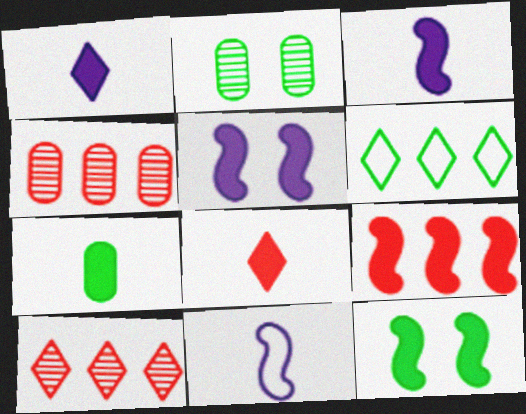[[3, 7, 8], 
[3, 9, 12]]